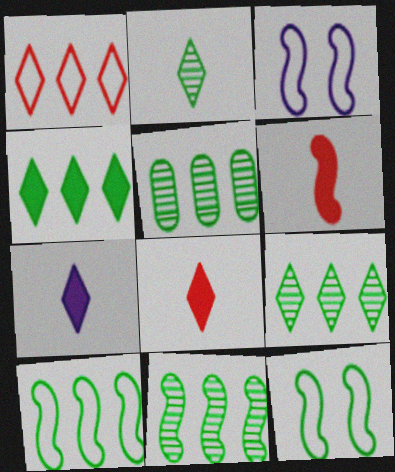[[3, 5, 8], 
[3, 6, 11], 
[4, 5, 10], 
[5, 9, 11]]